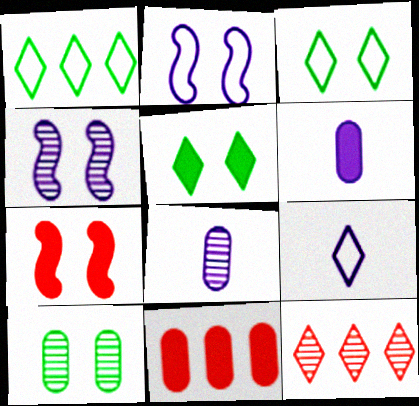[[1, 7, 8], 
[5, 9, 12]]